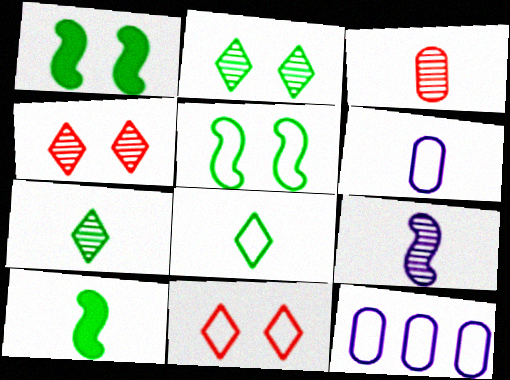[[3, 7, 9], 
[4, 10, 12]]